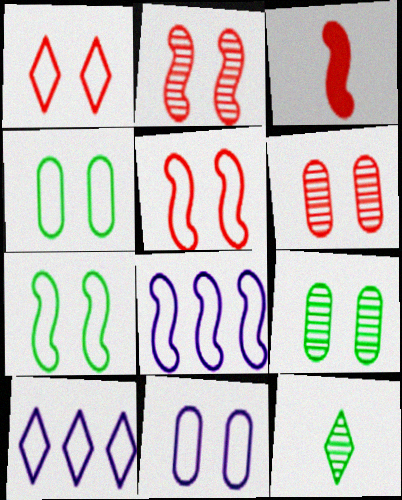[[1, 7, 11], 
[3, 9, 10]]